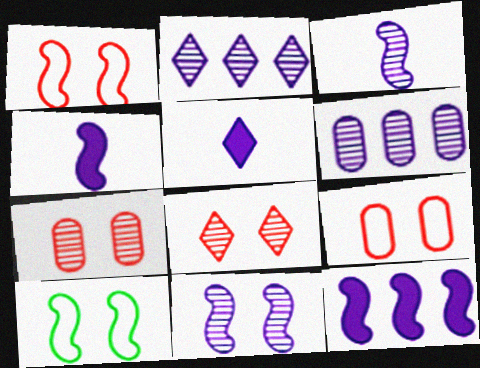[]